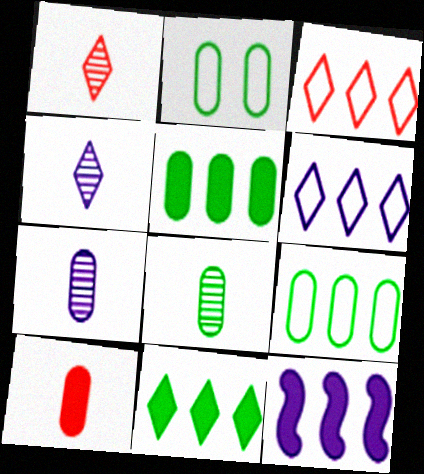[[1, 2, 12], 
[2, 5, 8]]